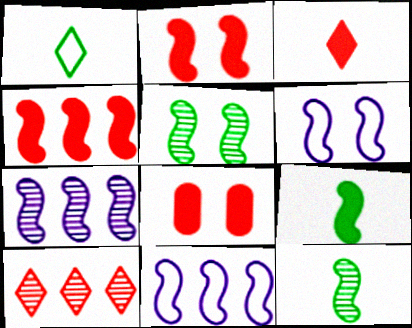[[1, 7, 8], 
[2, 5, 6], 
[2, 11, 12], 
[3, 4, 8], 
[4, 6, 12]]